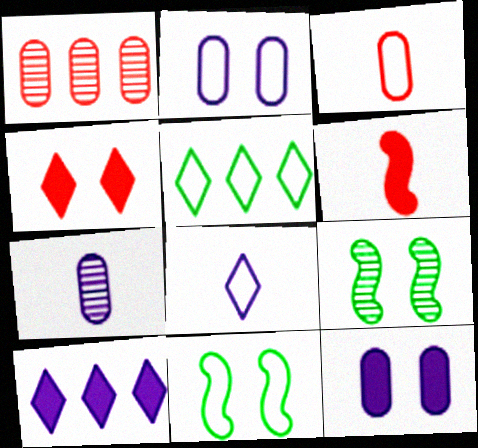[[2, 4, 9], 
[3, 9, 10]]